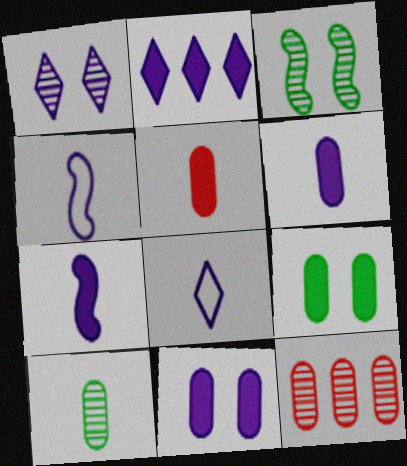[[1, 2, 8], 
[2, 7, 11]]